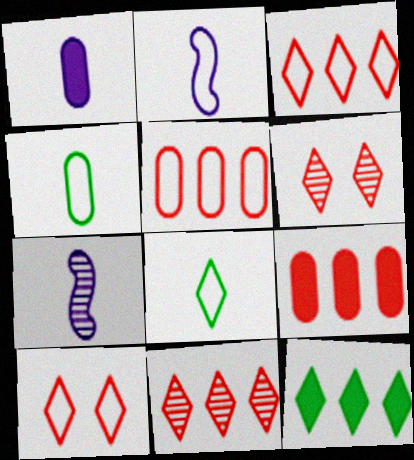[]